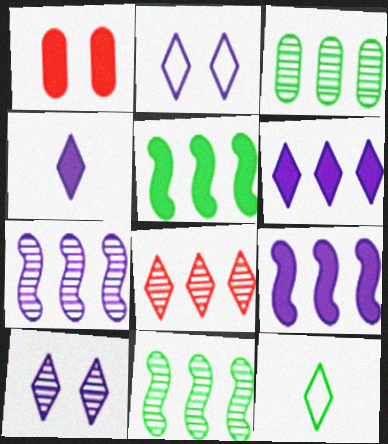[[1, 4, 5], 
[1, 7, 12], 
[3, 7, 8]]